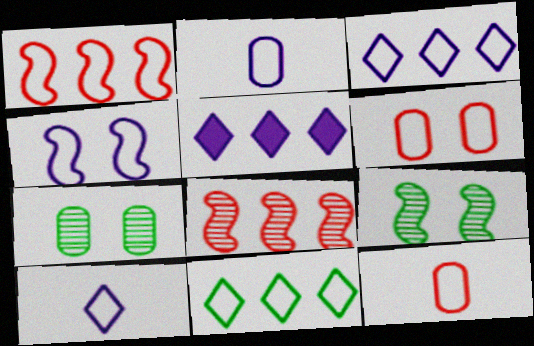[[2, 3, 4], 
[4, 11, 12], 
[5, 9, 12]]